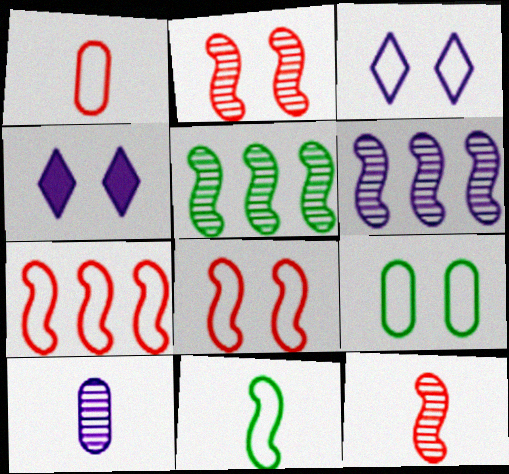[[1, 4, 5], 
[2, 4, 9], 
[3, 8, 9]]